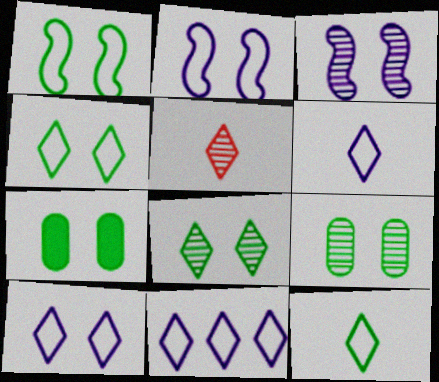[[1, 7, 8], 
[6, 10, 11]]